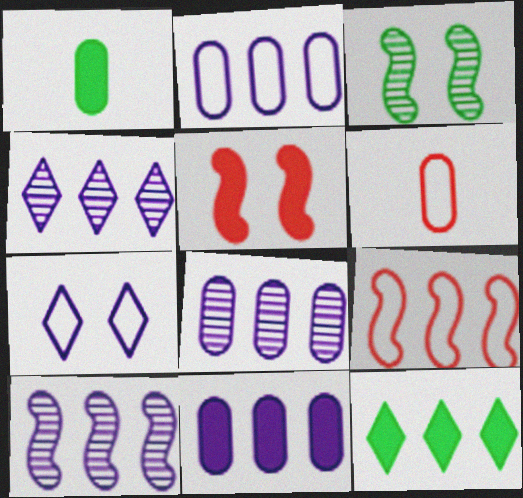[[2, 8, 11], 
[4, 8, 10], 
[8, 9, 12]]